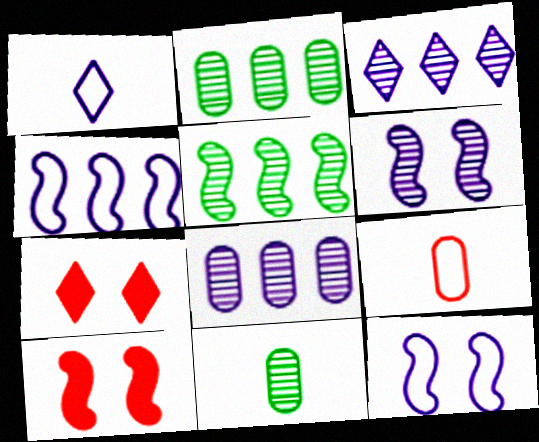[[1, 2, 10], 
[4, 7, 11]]